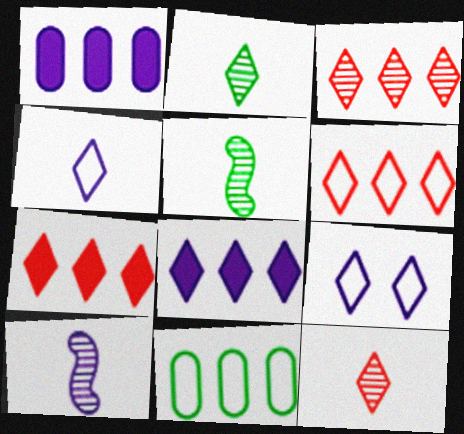[[1, 9, 10], 
[2, 7, 9], 
[3, 6, 7]]